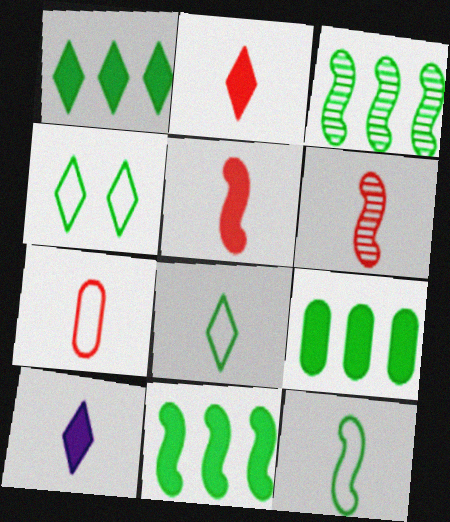[[1, 9, 11], 
[2, 6, 7]]